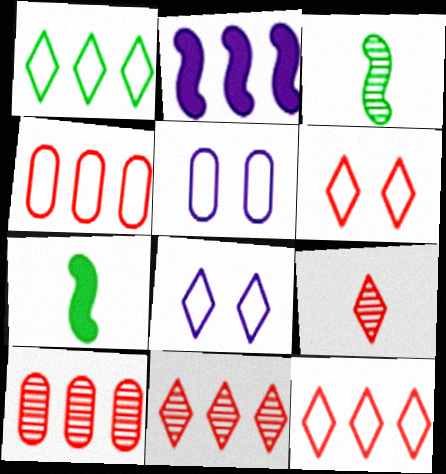[[1, 2, 10], 
[5, 7, 11], 
[7, 8, 10]]